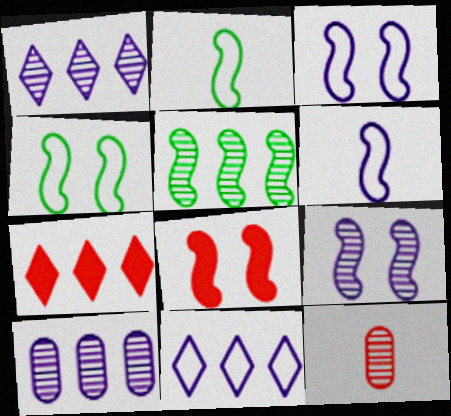[[4, 8, 9], 
[5, 6, 8]]